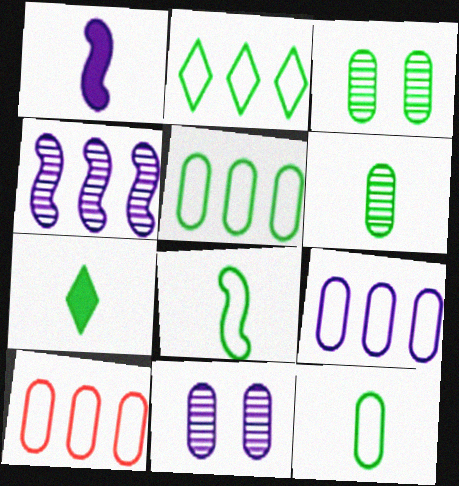[[5, 9, 10], 
[6, 7, 8]]